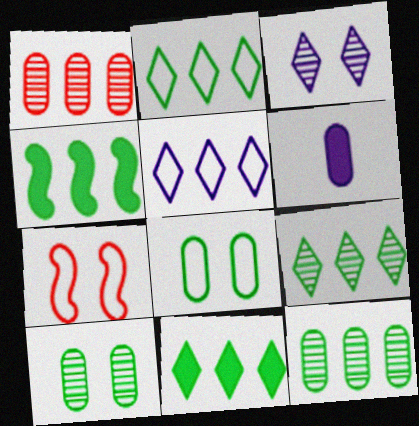[[1, 4, 5], 
[1, 6, 8], 
[2, 4, 12], 
[2, 9, 11], 
[6, 7, 9]]